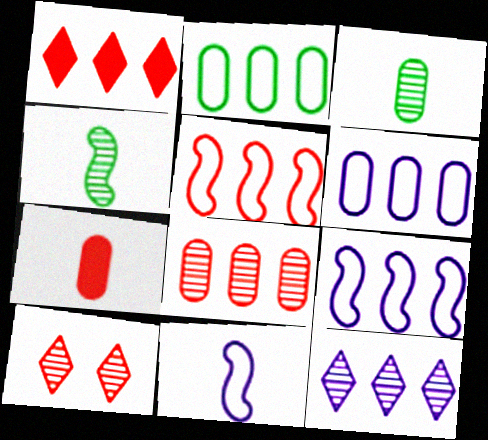[[1, 5, 8], 
[5, 7, 10]]